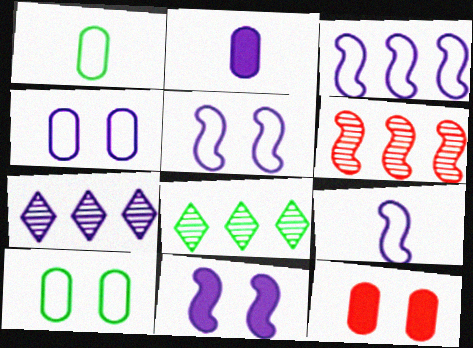[[2, 5, 7], 
[3, 5, 9], 
[8, 9, 12]]